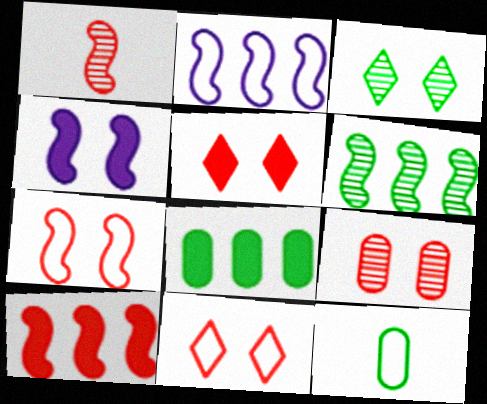[[1, 7, 10], 
[2, 6, 10], 
[2, 11, 12], 
[5, 7, 9]]